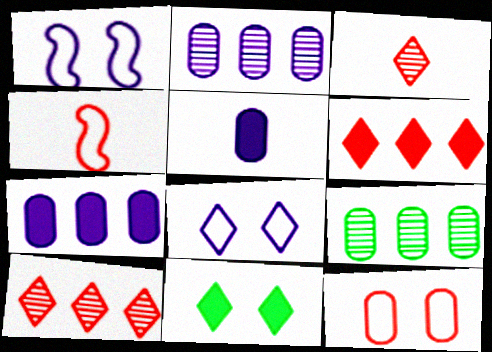[[2, 4, 11], 
[5, 9, 12]]